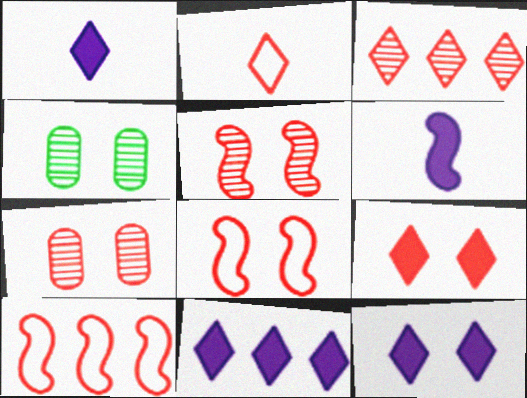[[1, 4, 10], 
[1, 11, 12], 
[2, 3, 9], 
[4, 8, 12], 
[7, 8, 9]]